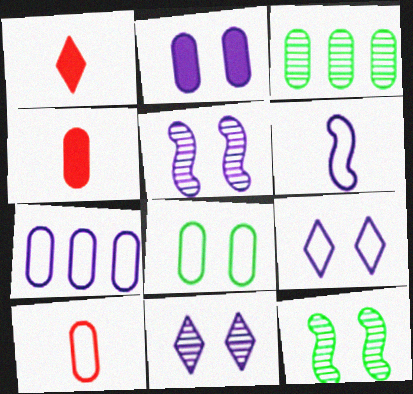[[1, 7, 12], 
[2, 3, 10], 
[2, 5, 9], 
[6, 7, 9], 
[7, 8, 10]]